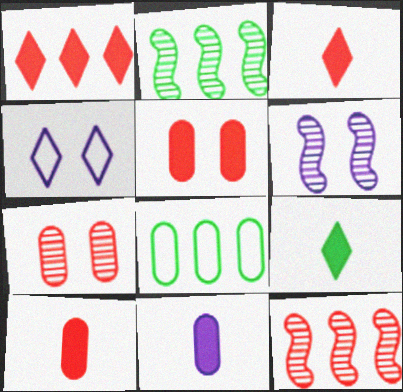[[2, 4, 10], 
[3, 6, 8], 
[7, 8, 11]]